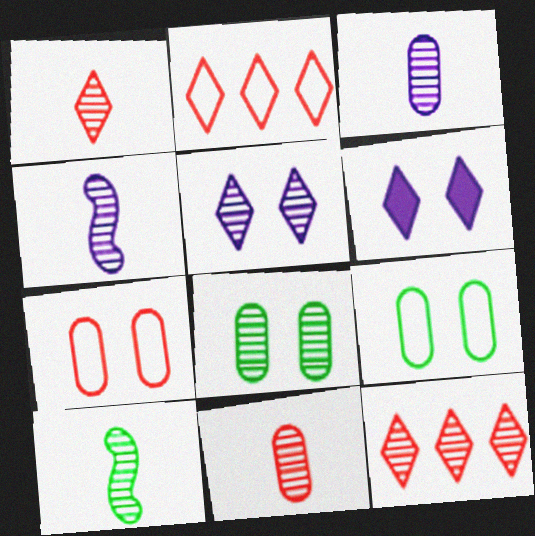[[1, 3, 10], 
[4, 8, 12]]